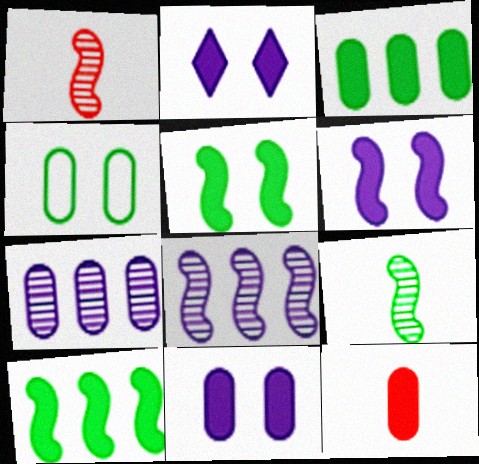[[2, 6, 11], 
[2, 10, 12], 
[3, 11, 12], 
[4, 7, 12]]